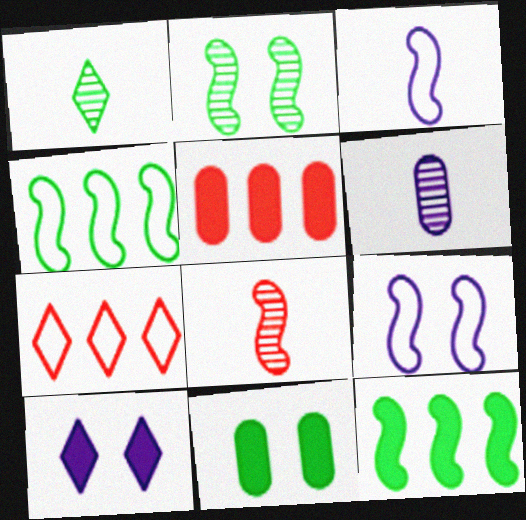[[1, 4, 11], 
[1, 5, 9], 
[1, 6, 8], 
[1, 7, 10], 
[8, 9, 12]]